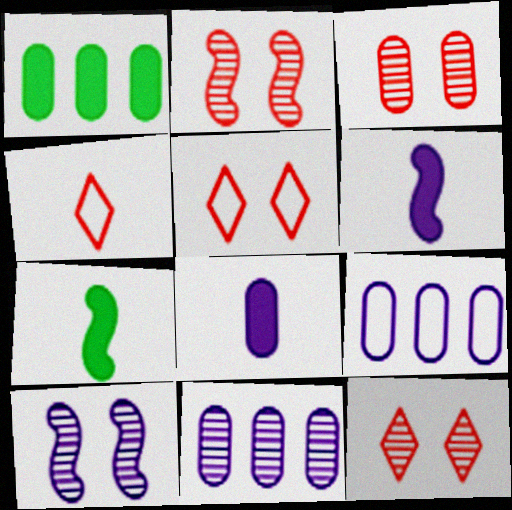[[1, 4, 10], 
[2, 3, 12], 
[5, 7, 11], 
[7, 9, 12]]